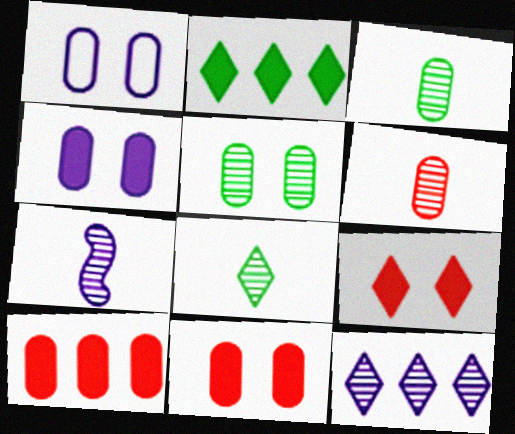[[1, 3, 10], 
[1, 5, 11], 
[6, 7, 8]]